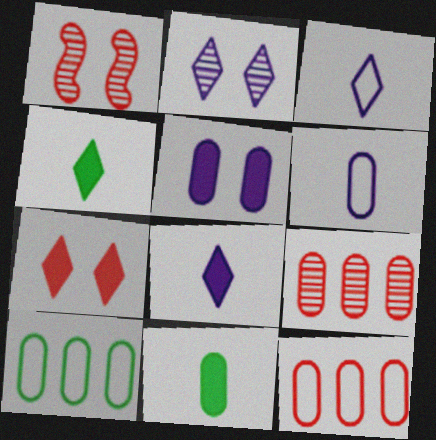[[1, 8, 10]]